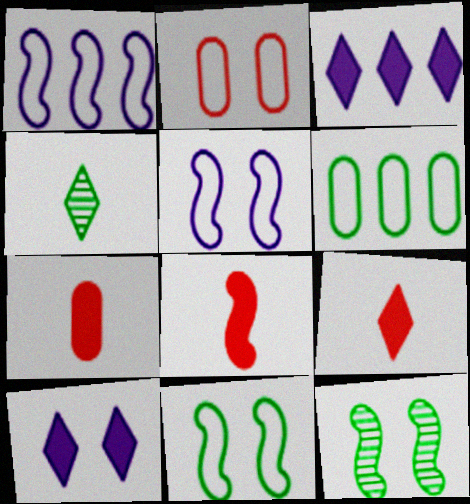[[1, 8, 12], 
[2, 10, 12], 
[7, 8, 9]]